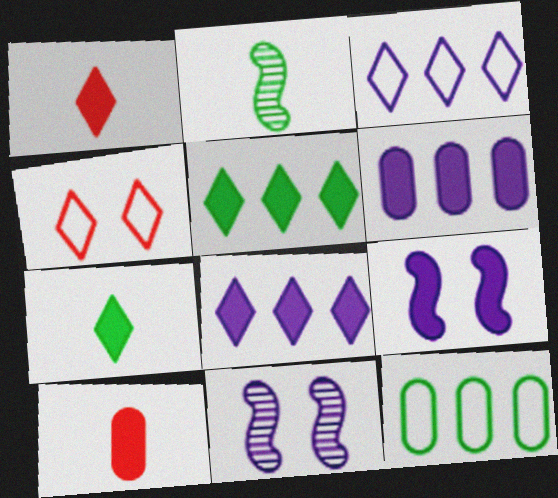[[1, 11, 12], 
[2, 4, 6], 
[5, 9, 10]]